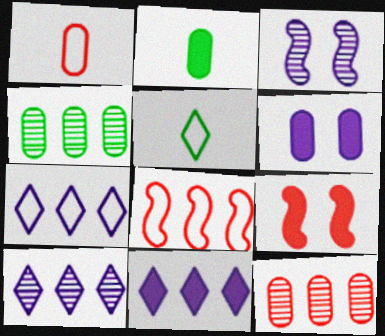[[1, 4, 6], 
[2, 9, 11], 
[4, 8, 11], 
[7, 10, 11]]